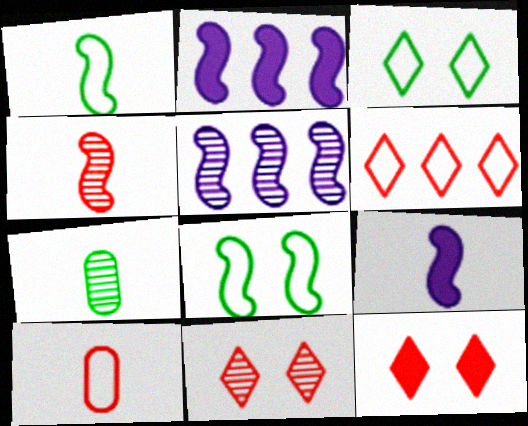[[1, 4, 9], 
[2, 4, 8], 
[5, 7, 11]]